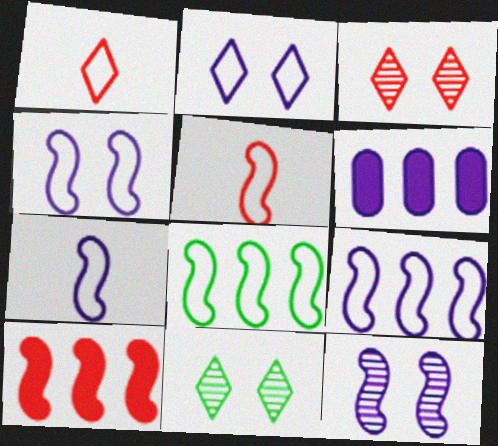[[4, 5, 8], 
[4, 7, 9], 
[5, 6, 11]]